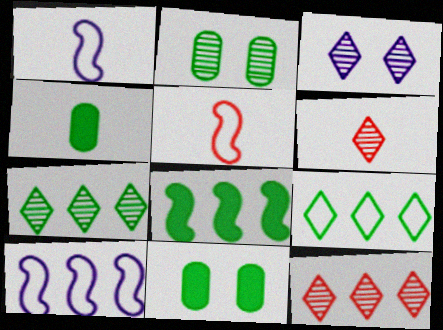[[1, 4, 6], 
[1, 11, 12], 
[3, 6, 7], 
[6, 10, 11]]